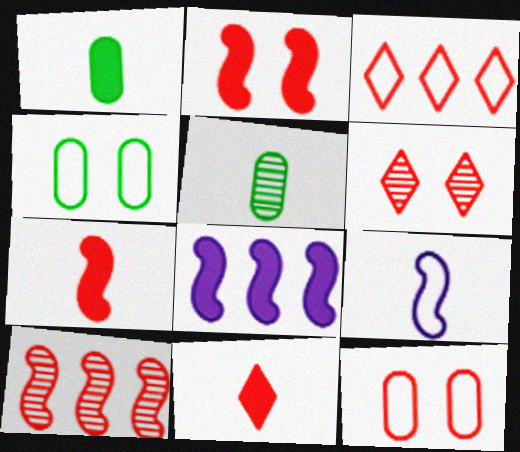[[2, 6, 12], 
[3, 4, 9], 
[3, 6, 11], 
[5, 9, 11], 
[10, 11, 12]]